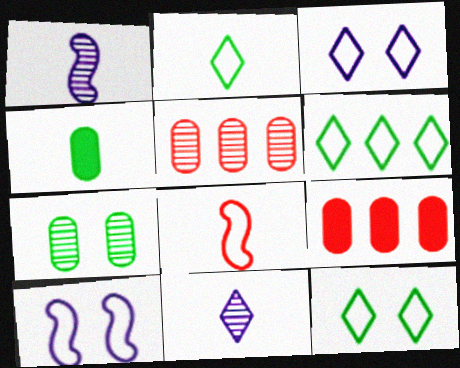[[1, 9, 12], 
[2, 6, 12], 
[4, 8, 11]]